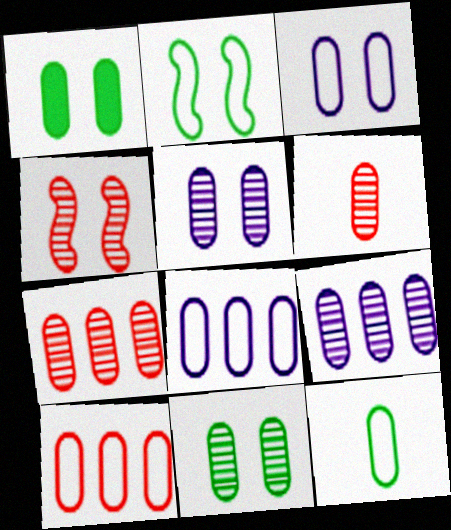[[1, 6, 8], 
[3, 10, 12], 
[6, 9, 11]]